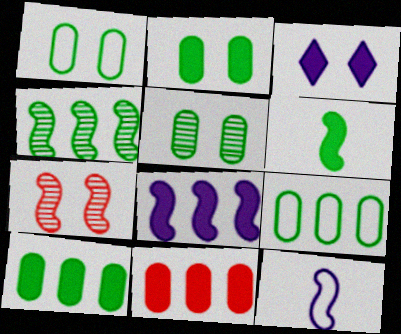[[1, 2, 5], 
[1, 3, 7], 
[3, 6, 11]]